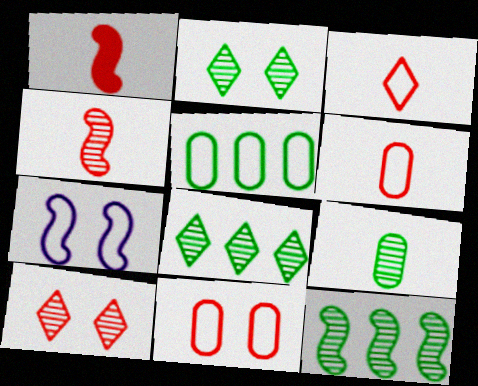[[1, 7, 12], 
[2, 9, 12], 
[3, 5, 7]]